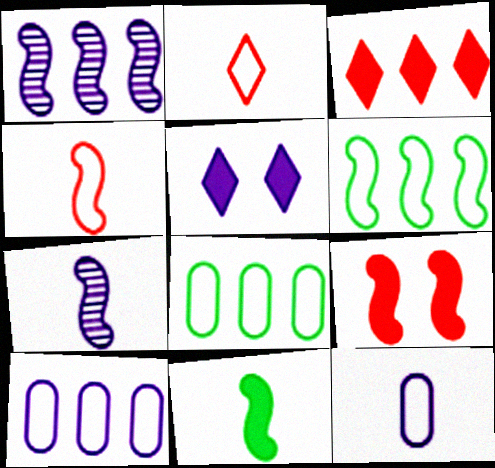[[1, 3, 8], 
[1, 5, 12], 
[4, 7, 11], 
[5, 7, 10], 
[6, 7, 9]]